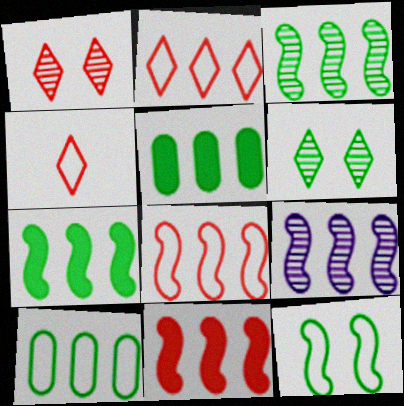[[2, 5, 9], 
[7, 8, 9]]